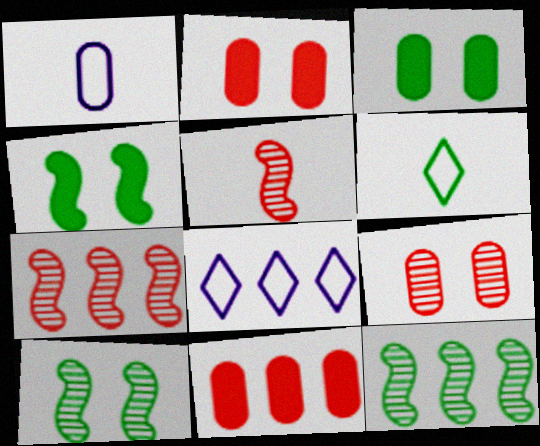[[3, 5, 8], 
[3, 6, 12], 
[8, 11, 12]]